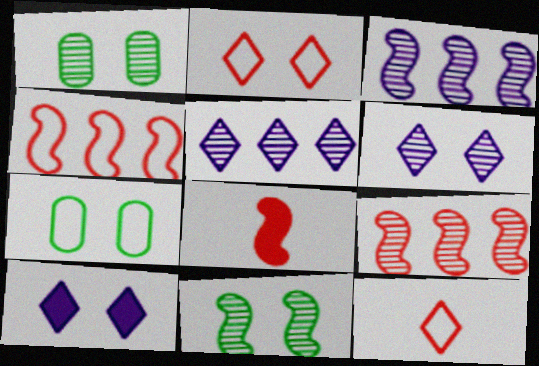[[5, 7, 8]]